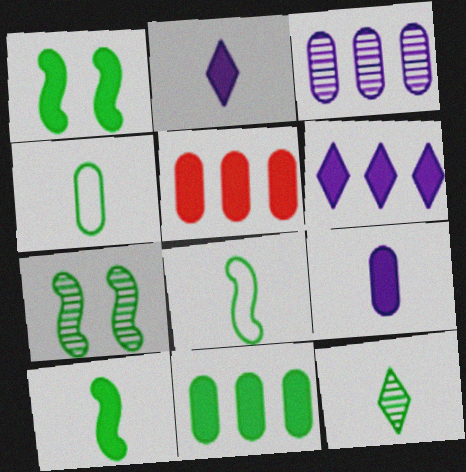[[1, 2, 5], 
[4, 10, 12]]